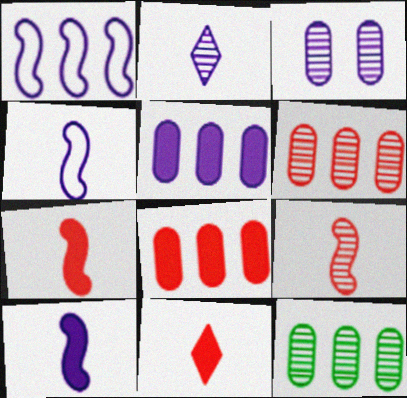[]